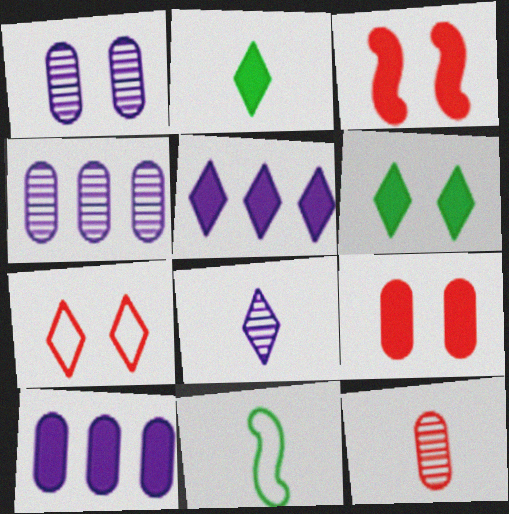[[2, 3, 10]]